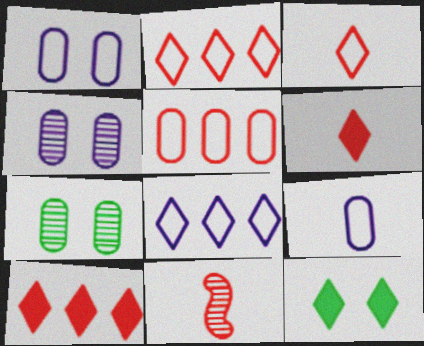[]